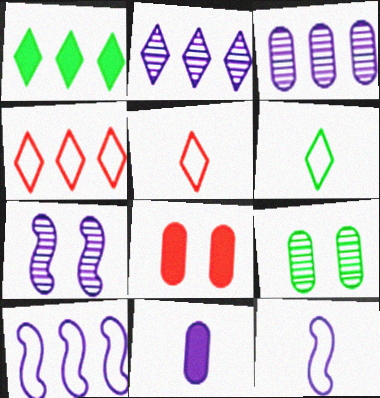[[1, 2, 4]]